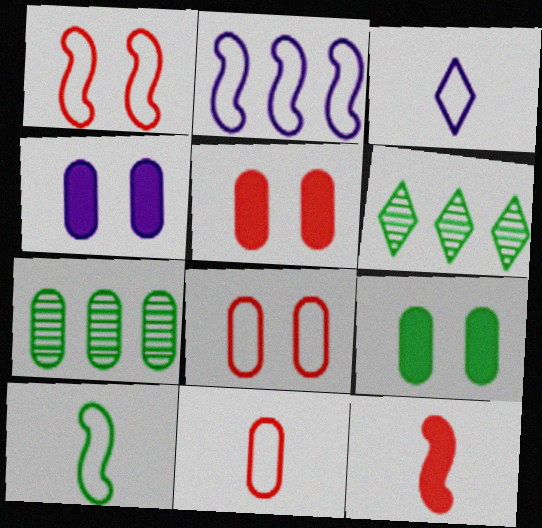[[1, 2, 10], 
[3, 10, 11], 
[4, 5, 9], 
[4, 7, 11], 
[6, 9, 10]]